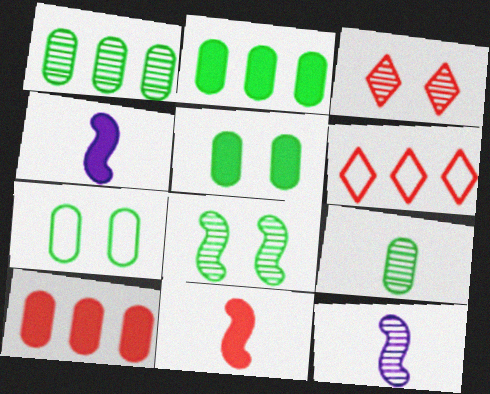[[1, 3, 12], 
[2, 7, 9], 
[5, 6, 12]]